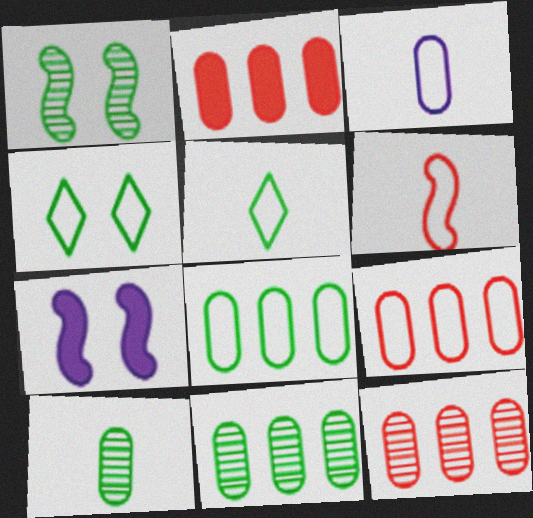[[2, 9, 12], 
[3, 5, 6], 
[5, 7, 12]]